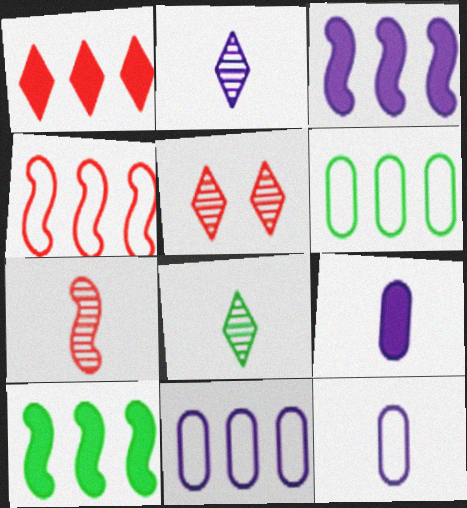[[5, 10, 12]]